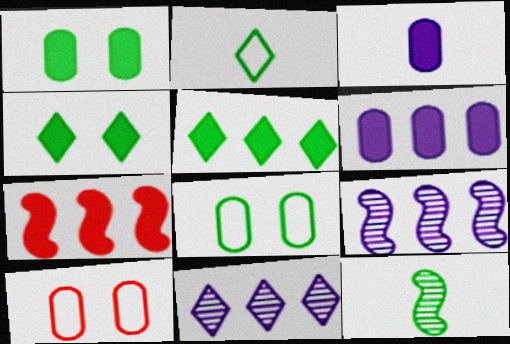[[3, 4, 7], 
[5, 6, 7], 
[5, 8, 12]]